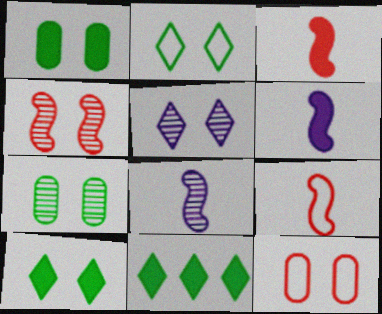[[4, 5, 7], 
[8, 11, 12]]